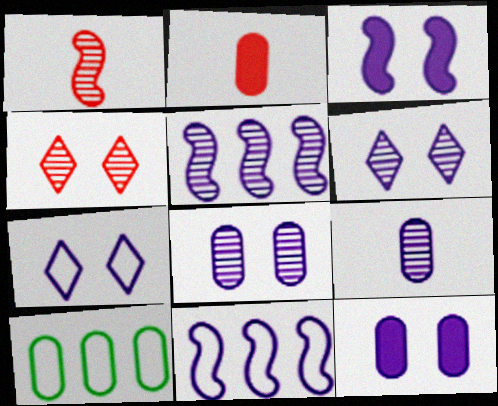[[2, 8, 10], 
[3, 7, 8], 
[5, 6, 9]]